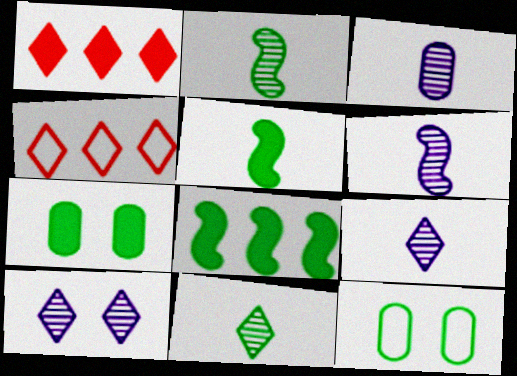[[1, 6, 12], 
[3, 6, 9], 
[4, 6, 7], 
[8, 11, 12]]